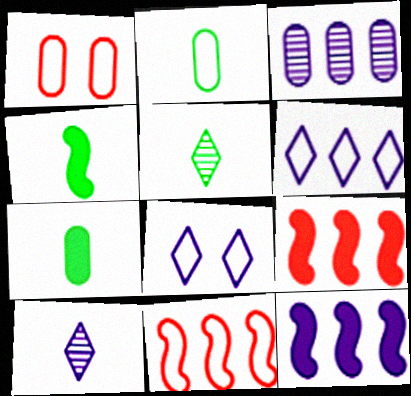[[1, 3, 7], 
[1, 5, 12], 
[2, 4, 5], 
[2, 8, 11], 
[3, 6, 12]]